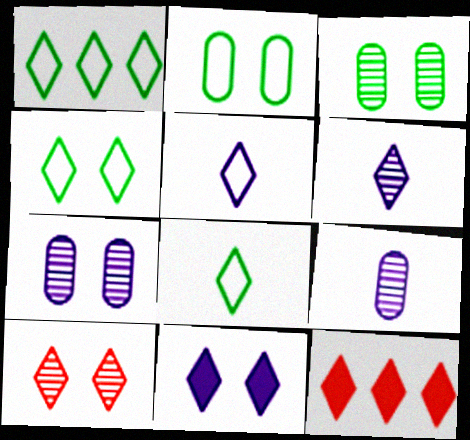[[1, 4, 8], 
[4, 6, 12], 
[4, 10, 11]]